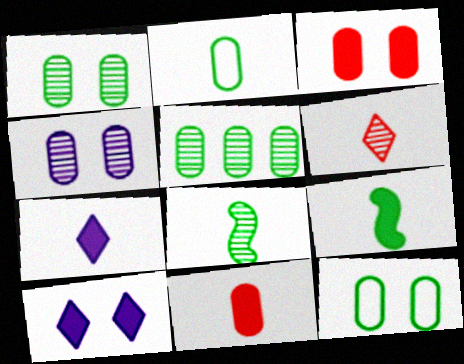[[3, 4, 12], 
[7, 9, 11]]